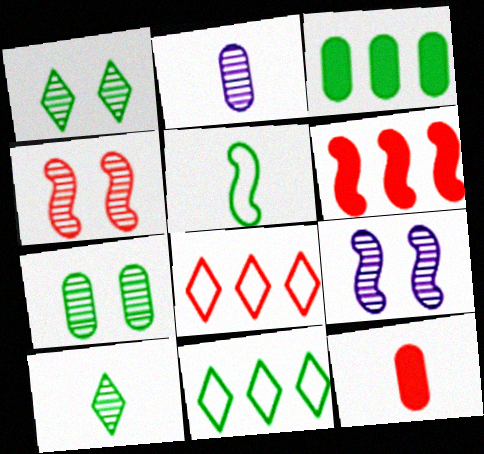[[1, 3, 5], 
[4, 8, 12], 
[5, 6, 9], 
[9, 11, 12]]